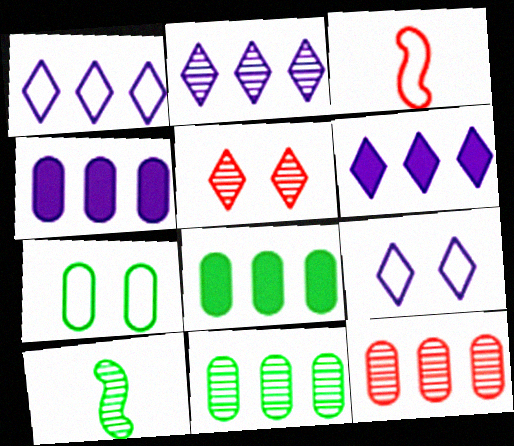[[1, 2, 6], 
[1, 3, 7]]